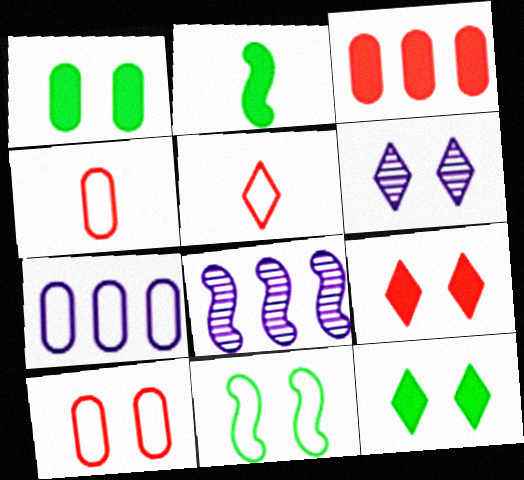[[1, 5, 8], 
[4, 8, 12], 
[5, 7, 11]]